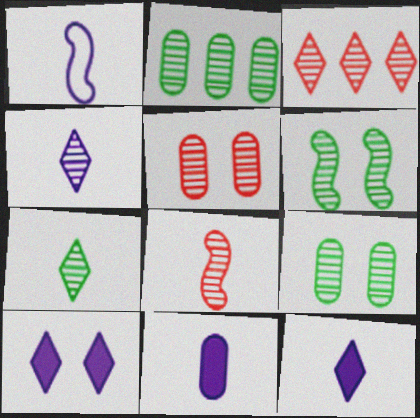[[1, 4, 11], 
[2, 6, 7], 
[3, 5, 8]]